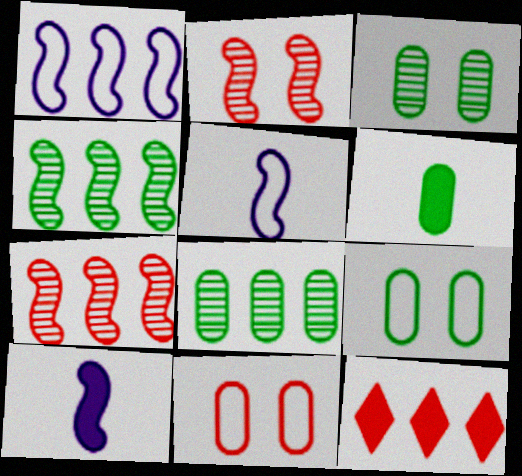[[1, 8, 12], 
[3, 5, 12], 
[6, 8, 9]]